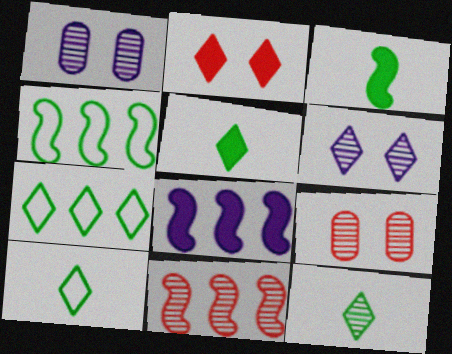[[1, 11, 12], 
[4, 8, 11], 
[5, 10, 12], 
[8, 9, 10]]